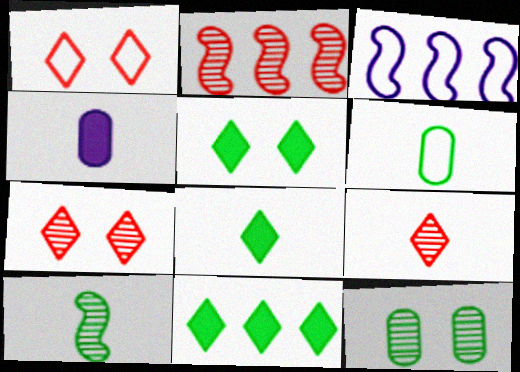[[1, 3, 6], 
[5, 8, 11], 
[6, 8, 10]]